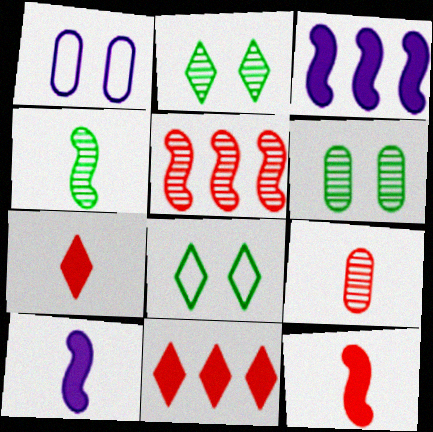[[1, 4, 11], 
[3, 8, 9]]